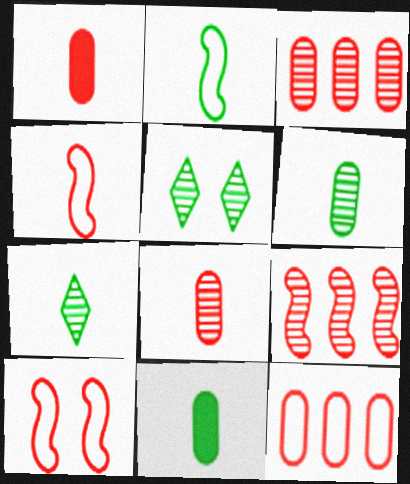[[2, 7, 11]]